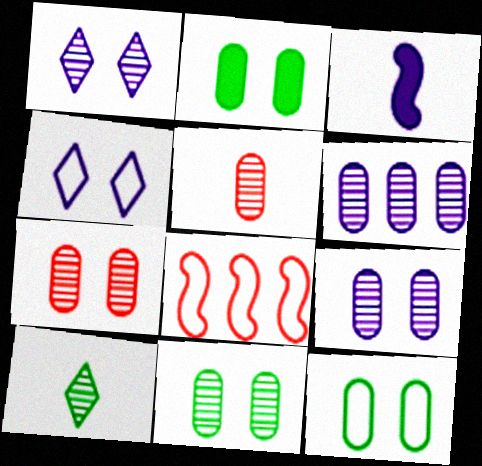[[2, 11, 12], 
[3, 4, 6], 
[5, 6, 11], 
[7, 9, 11]]